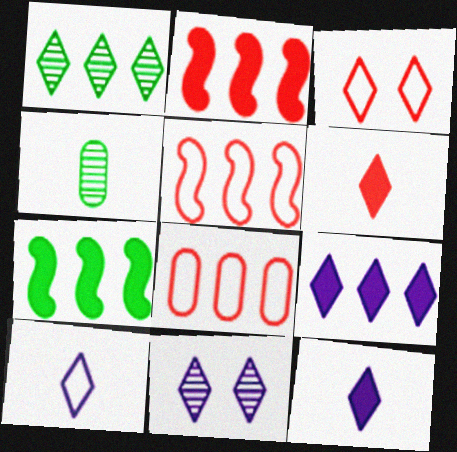[[1, 3, 12], 
[9, 10, 11]]